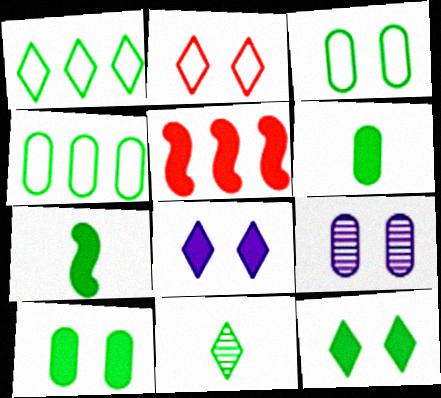[[1, 11, 12], 
[5, 6, 8]]